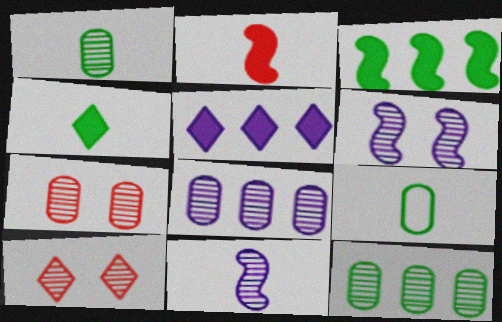[[1, 7, 8], 
[10, 11, 12]]